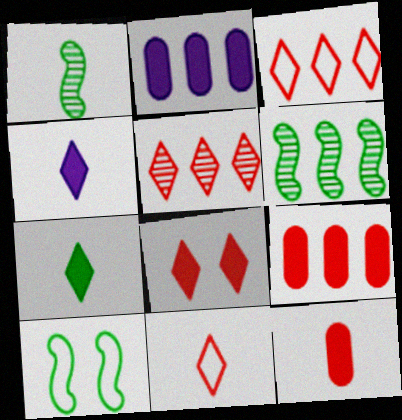[[2, 3, 6], 
[5, 8, 11]]